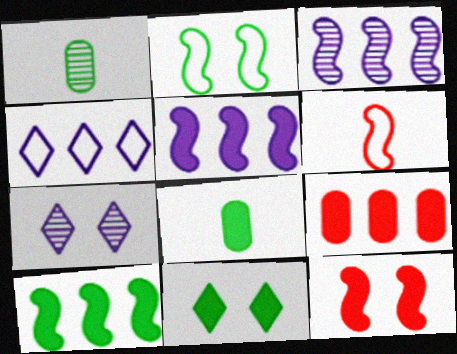[[1, 4, 12], 
[8, 10, 11]]